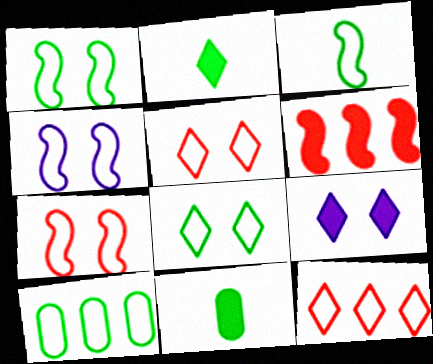[[1, 4, 7], 
[3, 8, 10], 
[6, 9, 11]]